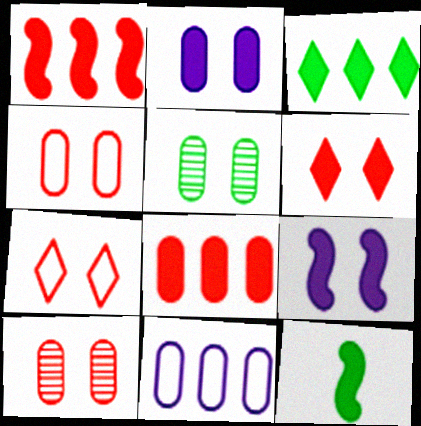[[1, 9, 12], 
[2, 4, 5], 
[5, 7, 9]]